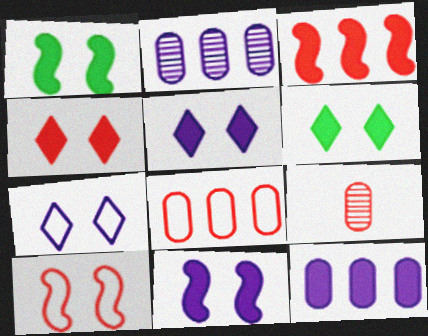[[4, 5, 6]]